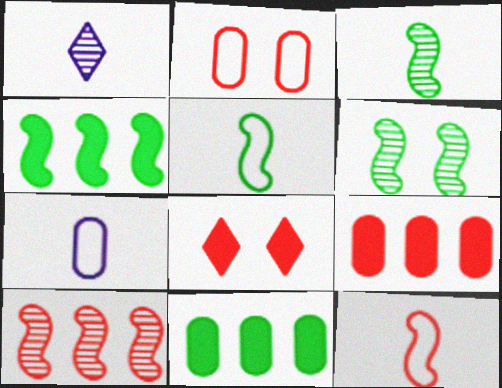[[1, 2, 4], 
[4, 5, 6]]